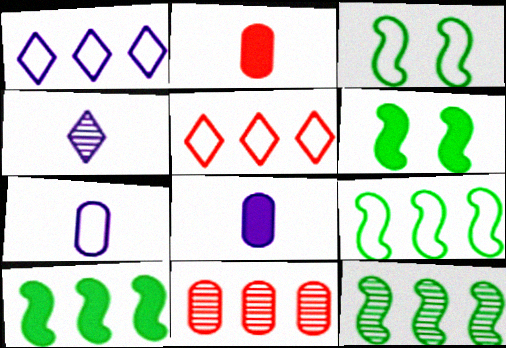[[1, 10, 11], 
[3, 5, 7], 
[9, 10, 12]]